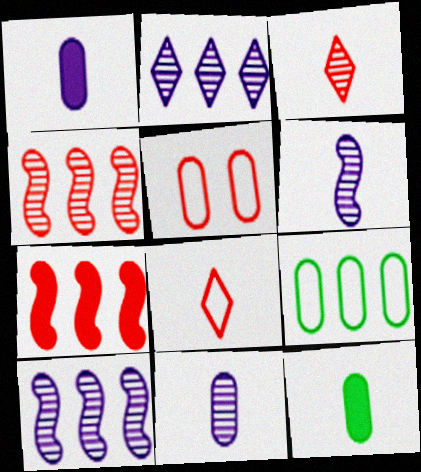[[2, 7, 9], 
[3, 5, 7], 
[6, 8, 12]]